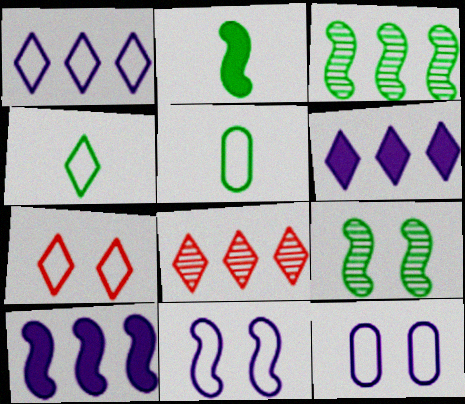[[1, 4, 7], 
[2, 8, 12]]